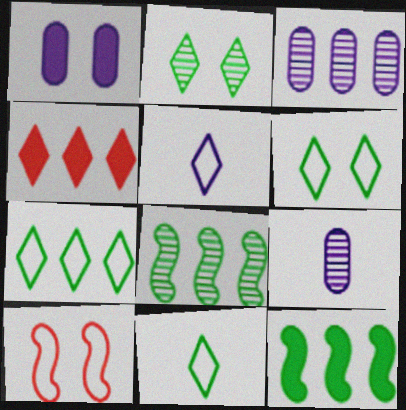[[1, 2, 10], 
[2, 4, 5], 
[6, 7, 11]]